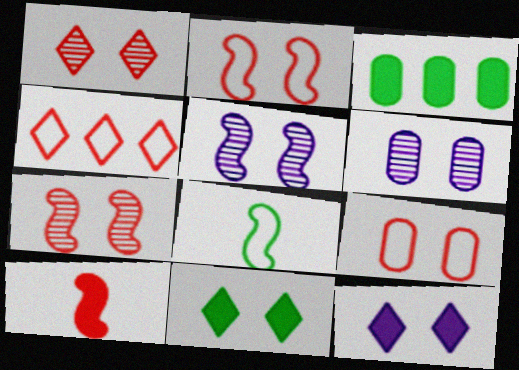[[2, 6, 11], 
[3, 10, 12], 
[5, 9, 11]]